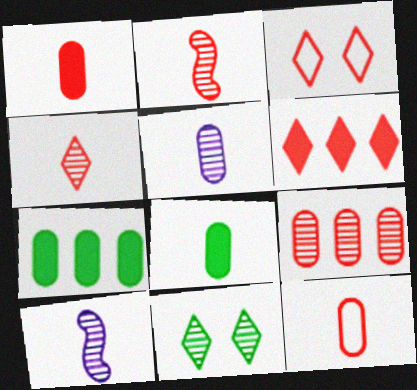[[3, 4, 6], 
[3, 7, 10], 
[5, 8, 12], 
[9, 10, 11]]